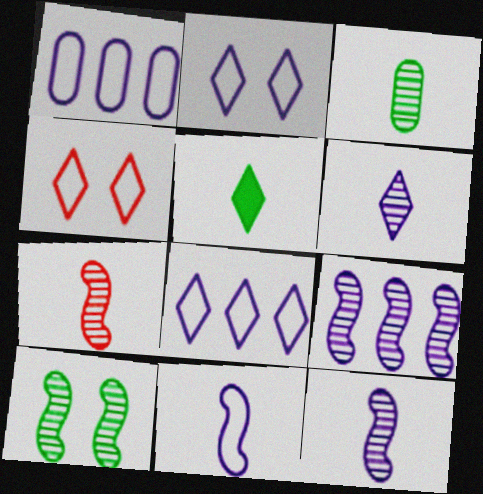[[1, 2, 11], 
[3, 6, 7], 
[7, 9, 10]]